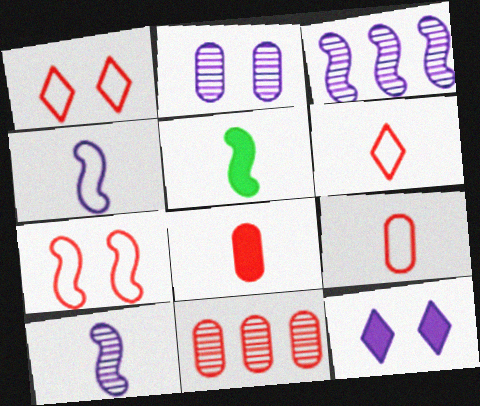[[3, 5, 7]]